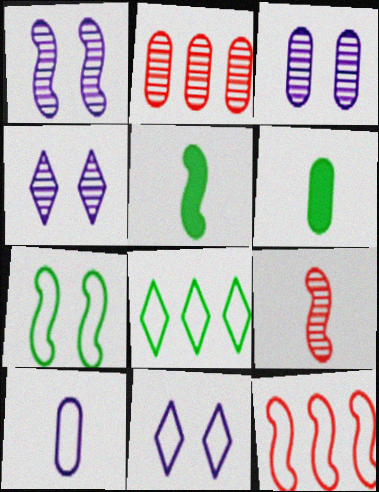[[1, 3, 4], 
[1, 5, 12], 
[2, 5, 11], 
[4, 6, 12]]